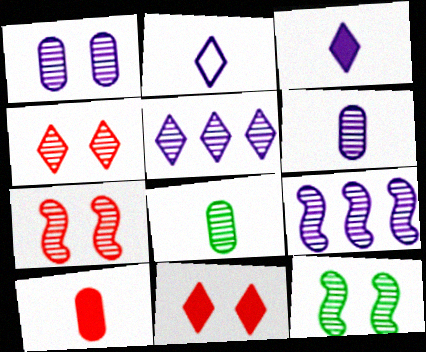[[1, 4, 12], 
[4, 8, 9], 
[5, 7, 8]]